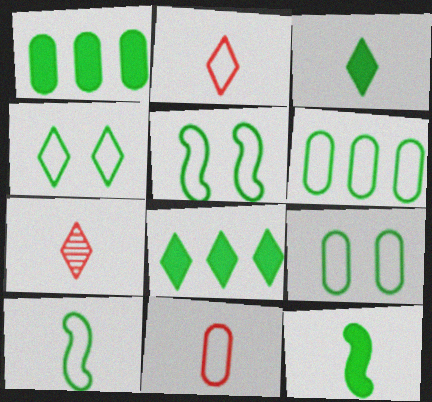[[4, 5, 9], 
[4, 6, 10]]